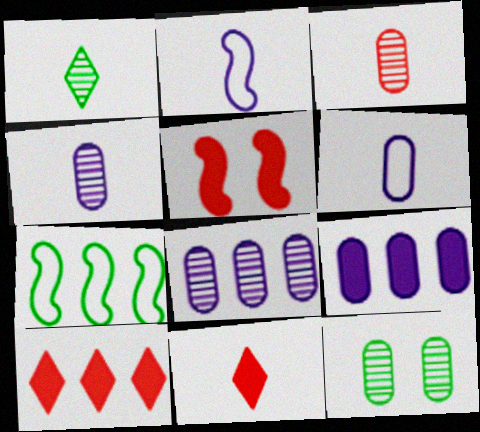[[2, 10, 12], 
[3, 8, 12], 
[7, 8, 10]]